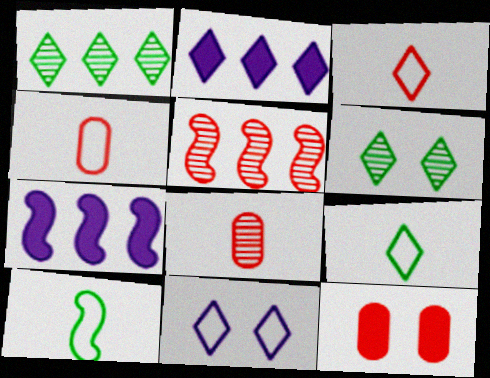[[2, 3, 6], 
[3, 5, 12], 
[4, 6, 7]]